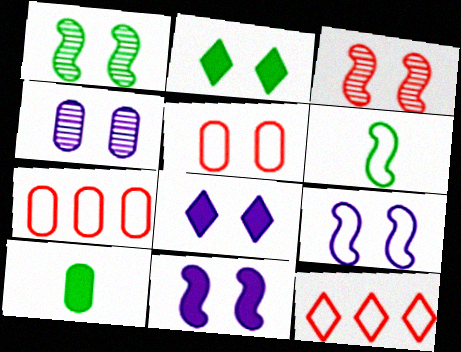[[1, 5, 8], 
[4, 7, 10], 
[4, 8, 9]]